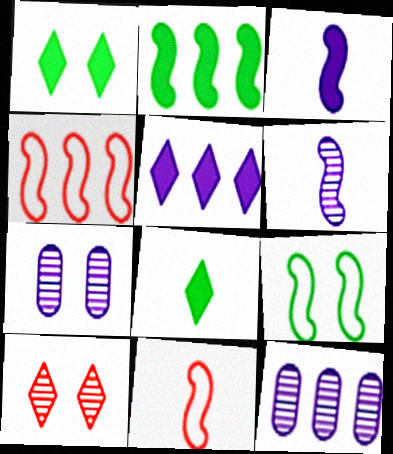[[1, 11, 12], 
[4, 7, 8]]